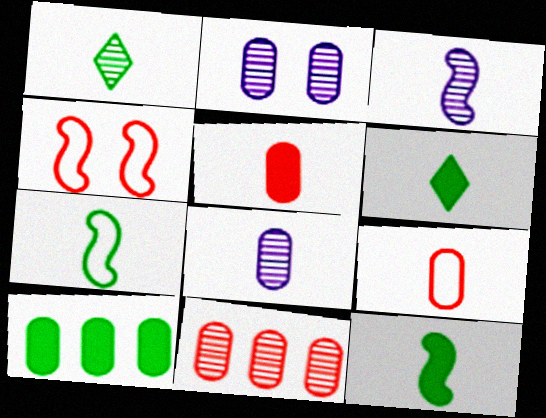[[2, 9, 10], 
[3, 6, 9]]